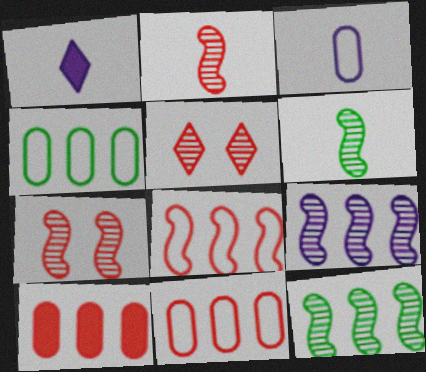[[1, 4, 7], 
[6, 7, 9]]